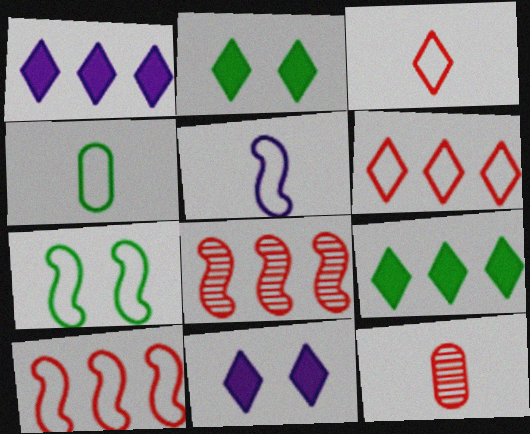[[1, 7, 12], 
[3, 4, 5], 
[4, 8, 11], 
[5, 7, 10]]